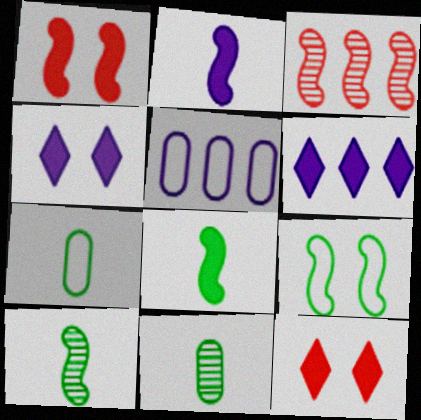[[2, 3, 9], 
[3, 4, 7], 
[5, 10, 12]]